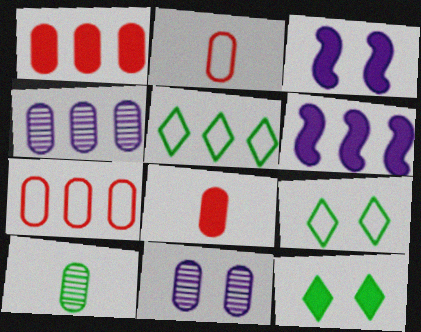[[6, 8, 12]]